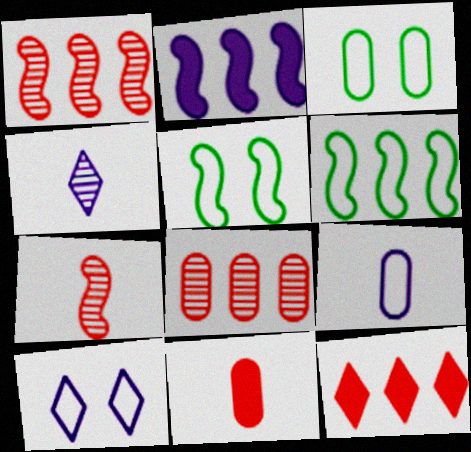[[1, 2, 6], 
[2, 5, 7]]